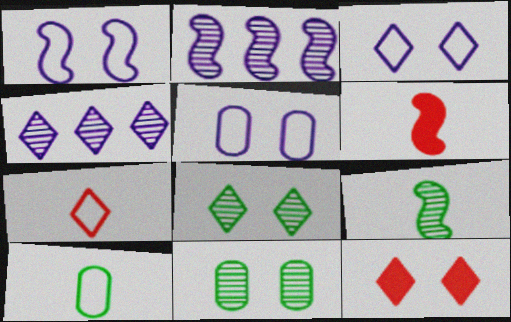[[1, 3, 5], 
[1, 11, 12], 
[2, 10, 12], 
[3, 8, 12]]